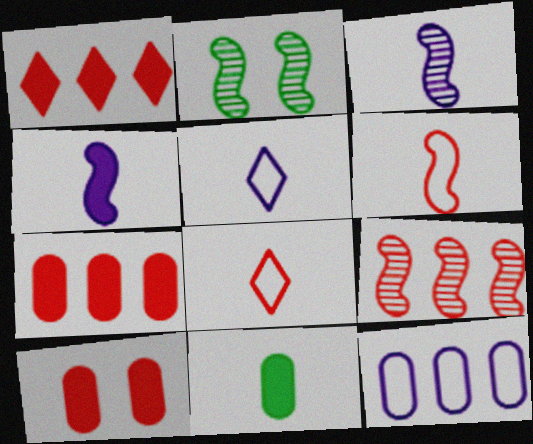[[2, 3, 9], 
[2, 5, 7], 
[3, 8, 11], 
[8, 9, 10]]